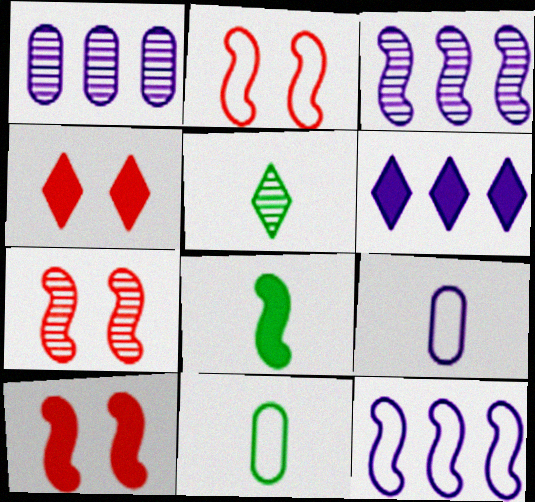[[1, 5, 7], 
[1, 6, 12], 
[2, 3, 8], 
[2, 7, 10], 
[3, 4, 11], 
[5, 8, 11], 
[6, 7, 11], 
[7, 8, 12]]